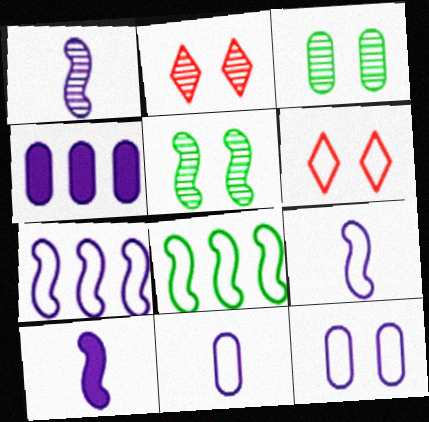[[1, 9, 10], 
[6, 8, 11]]